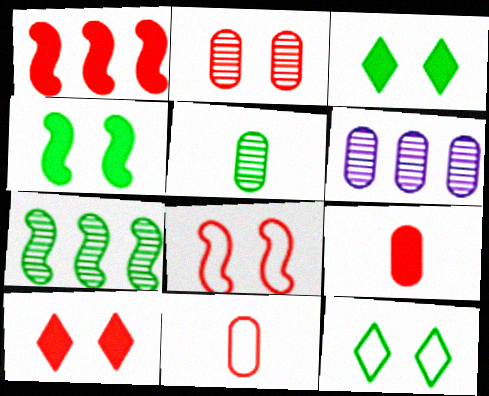[[1, 9, 10], 
[2, 5, 6], 
[2, 8, 10]]